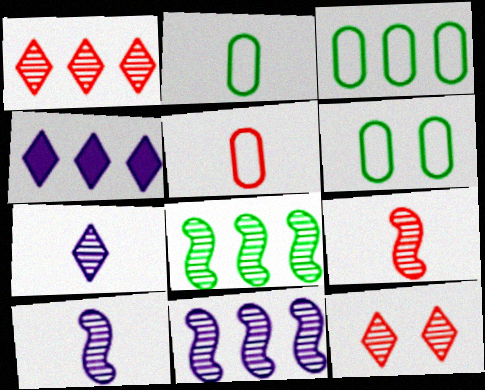[[2, 3, 6], 
[4, 6, 9]]